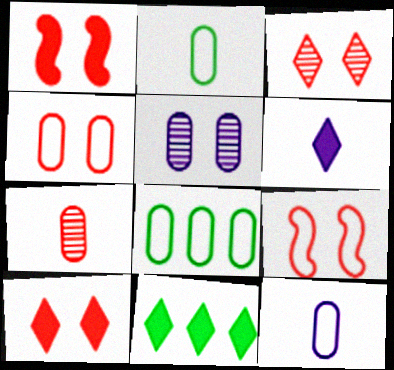[[1, 3, 4], 
[4, 8, 12], 
[6, 10, 11]]